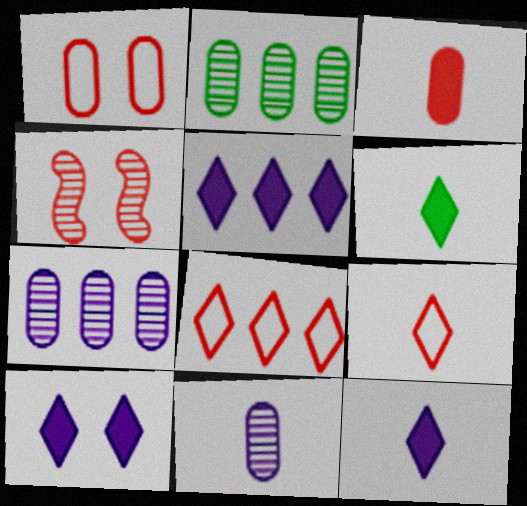[[3, 4, 8], 
[5, 10, 12]]